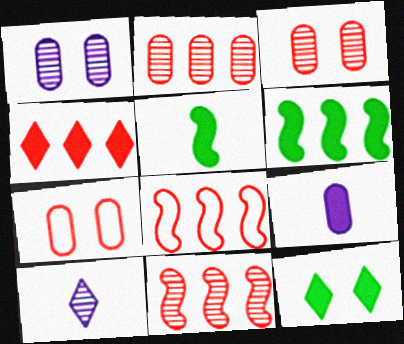[[2, 4, 8], 
[6, 7, 10]]